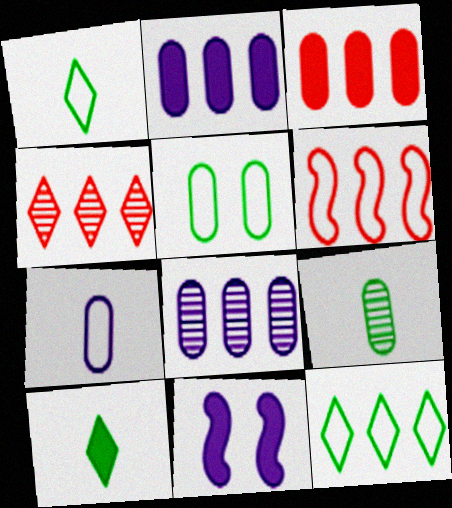[[3, 4, 6], 
[3, 10, 11]]